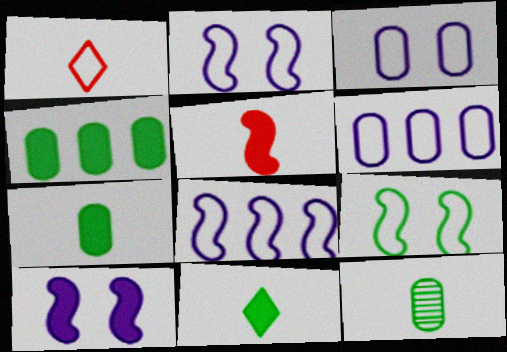[[1, 6, 9]]